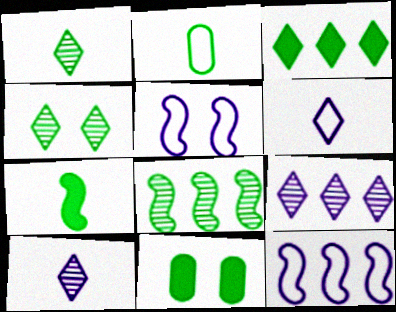[[1, 2, 7], 
[3, 7, 11]]